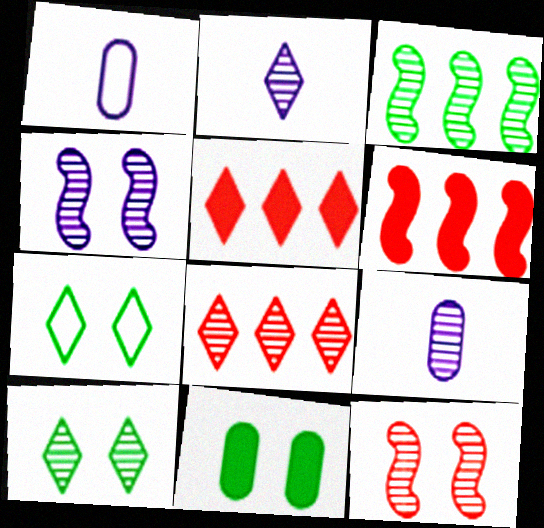[[1, 6, 10], 
[2, 5, 7], 
[2, 8, 10], 
[6, 7, 9]]